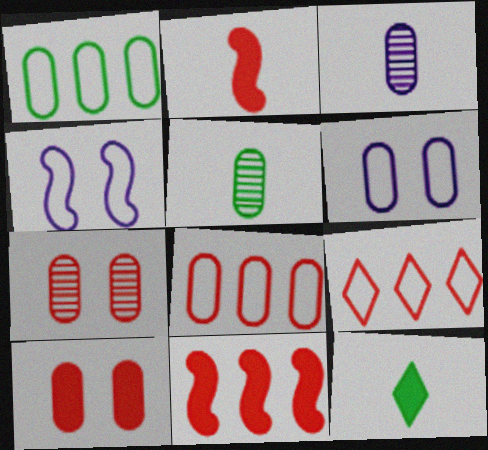[[1, 3, 10], 
[2, 7, 9]]